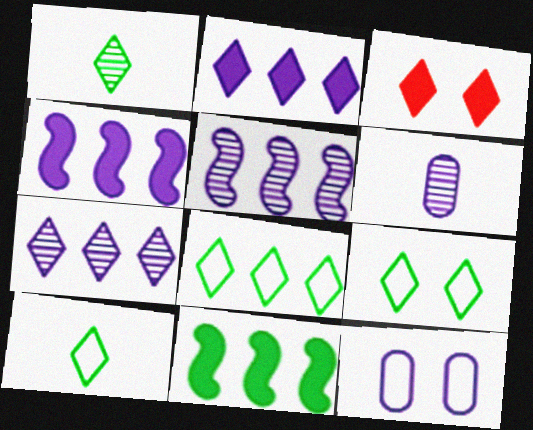[[3, 7, 10], 
[8, 9, 10]]